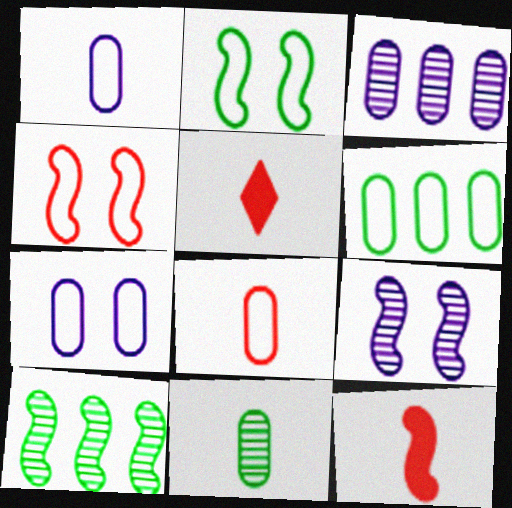[[2, 3, 5], 
[5, 6, 9], 
[5, 7, 10], 
[6, 7, 8]]